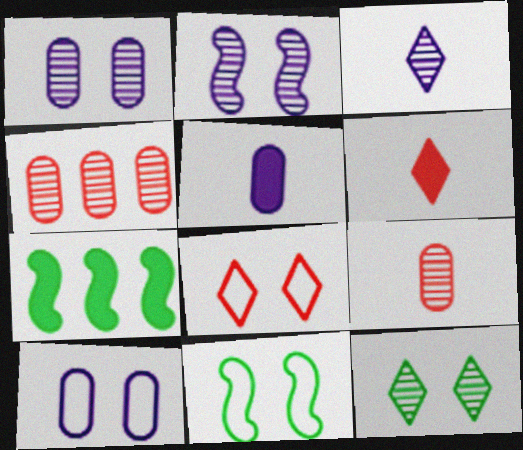[[8, 10, 11]]